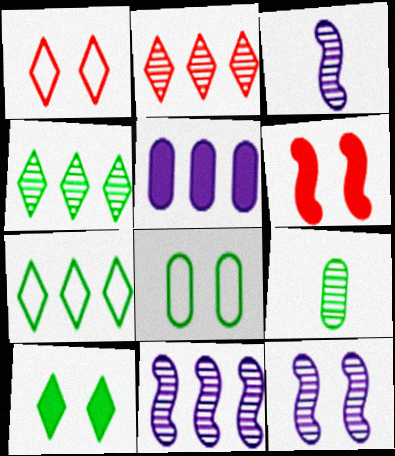[[2, 9, 12], 
[3, 11, 12]]